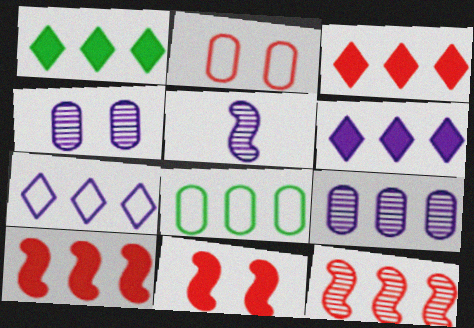[[1, 2, 5], 
[1, 3, 6], 
[6, 8, 12]]